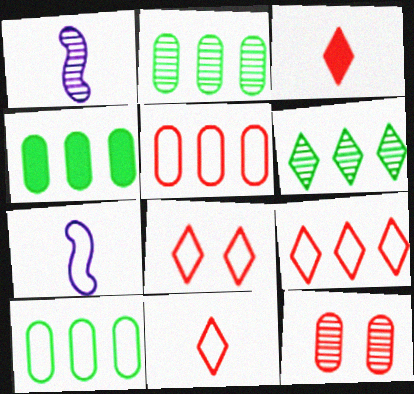[[1, 4, 8], 
[1, 6, 12], 
[2, 4, 10], 
[7, 8, 10], 
[8, 9, 11]]